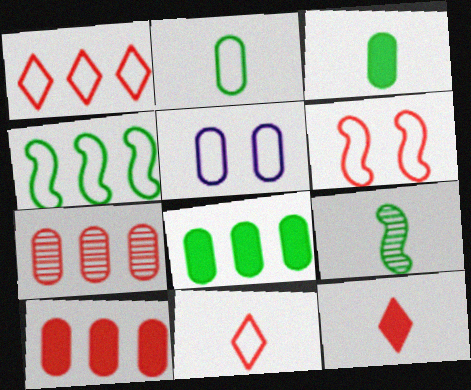[[3, 5, 7], 
[4, 5, 11], 
[6, 7, 12]]